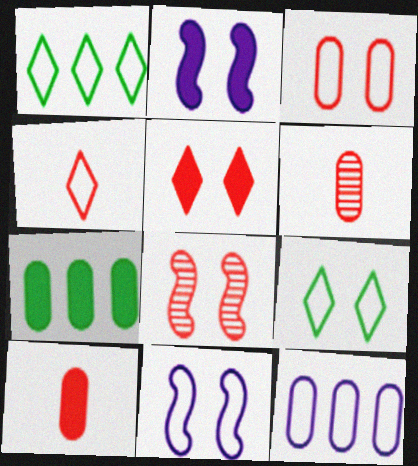[[1, 2, 6], 
[3, 5, 8], 
[3, 9, 11]]